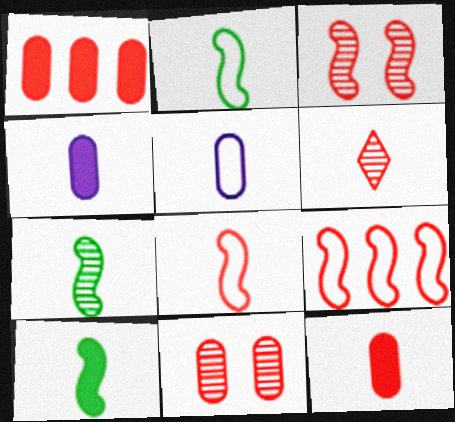[[2, 4, 6], 
[2, 7, 10], 
[5, 6, 10], 
[6, 8, 12]]